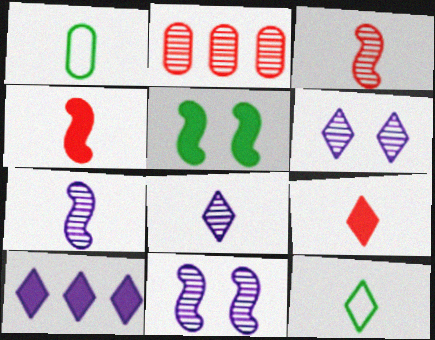[[1, 4, 8], 
[1, 7, 9], 
[8, 9, 12]]